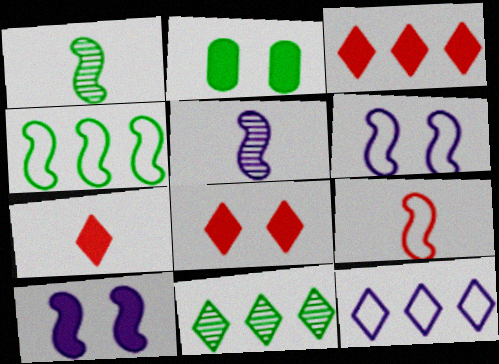[[2, 8, 10], 
[3, 7, 8], 
[3, 11, 12], 
[4, 6, 9]]